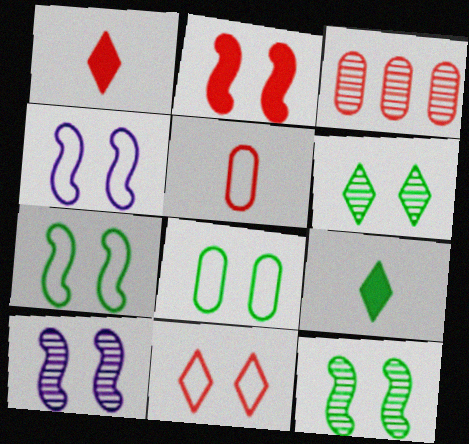[[2, 4, 12], 
[2, 7, 10], 
[3, 4, 9], 
[4, 8, 11]]